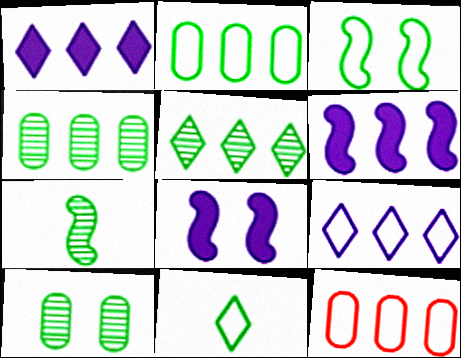[[2, 3, 11], 
[5, 6, 12], 
[5, 7, 10]]